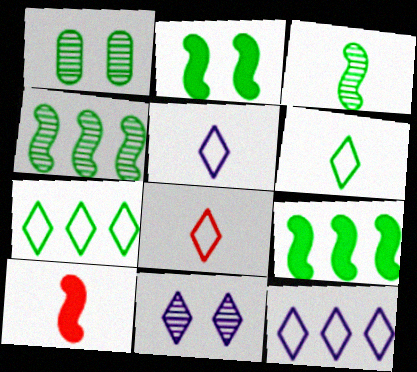[[1, 6, 9], 
[1, 10, 12], 
[5, 6, 8]]